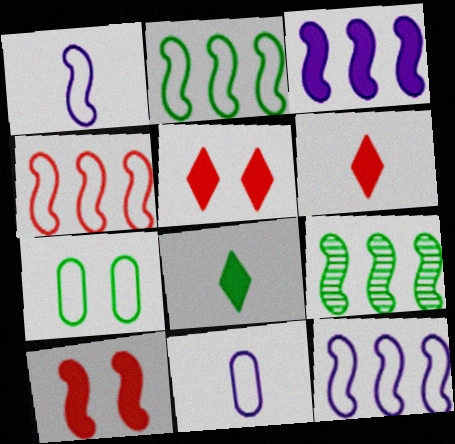[[1, 9, 10], 
[2, 4, 12], 
[3, 4, 9], 
[5, 9, 11], 
[7, 8, 9]]